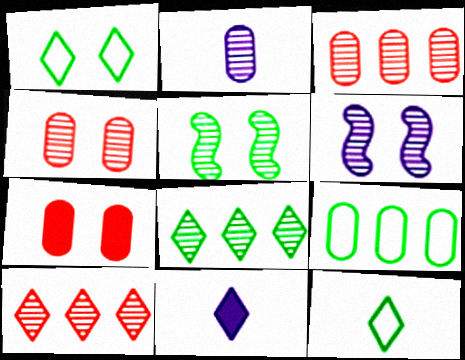[[1, 6, 7], 
[1, 10, 11], 
[2, 5, 10], 
[2, 7, 9]]